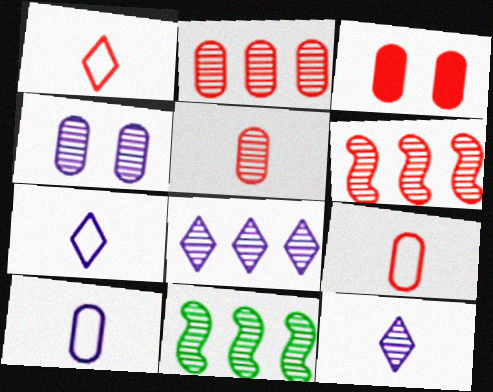[[1, 3, 6], 
[2, 3, 9], 
[2, 8, 11], 
[3, 7, 11]]